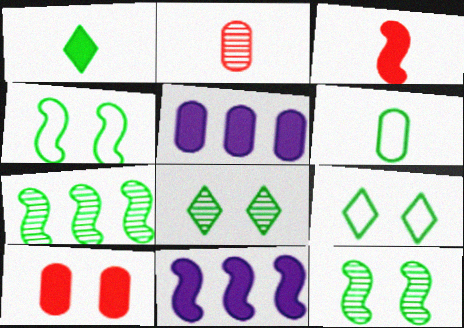[[1, 10, 11], 
[2, 9, 11]]